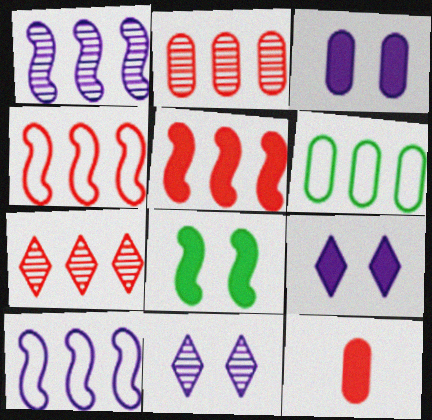[]